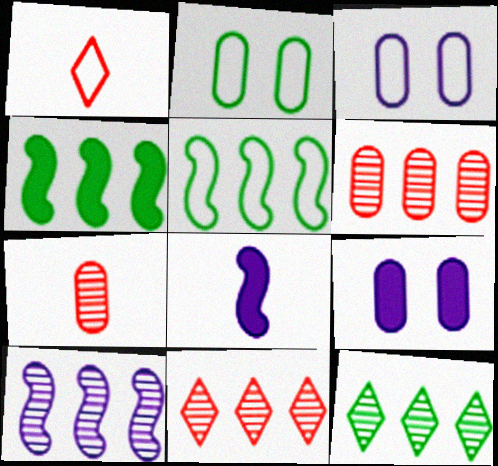[[1, 3, 5], 
[2, 8, 11], 
[6, 10, 12]]